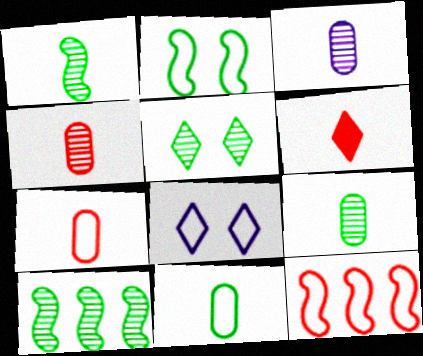[[3, 4, 9], 
[5, 9, 10], 
[8, 11, 12]]